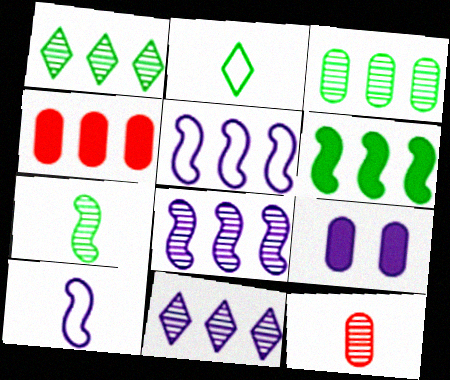[[1, 4, 5], 
[9, 10, 11]]